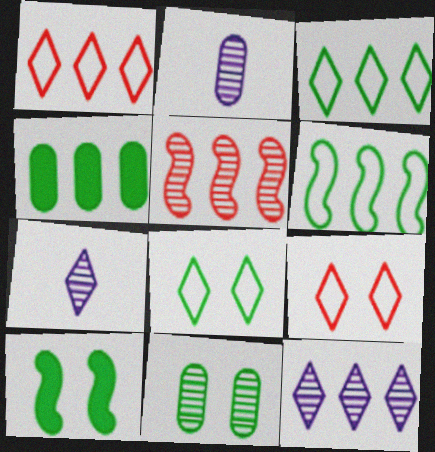[[1, 2, 10], 
[5, 7, 11], 
[8, 10, 11]]